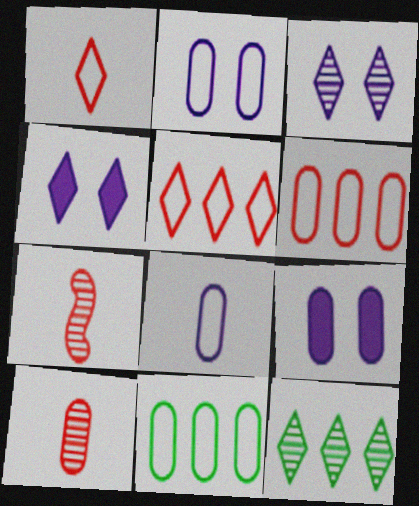[[1, 4, 12], 
[4, 7, 11], 
[9, 10, 11]]